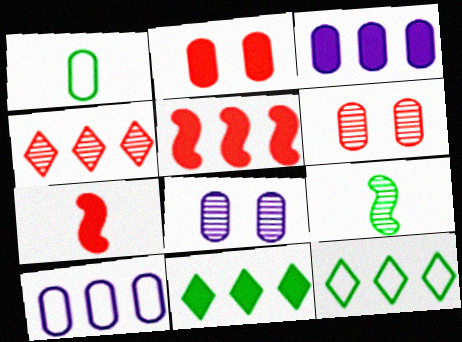[[1, 3, 6], 
[3, 5, 11], 
[4, 8, 9], 
[7, 8, 12]]